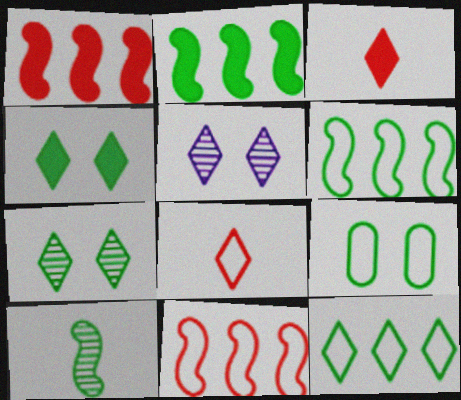[[3, 5, 12]]